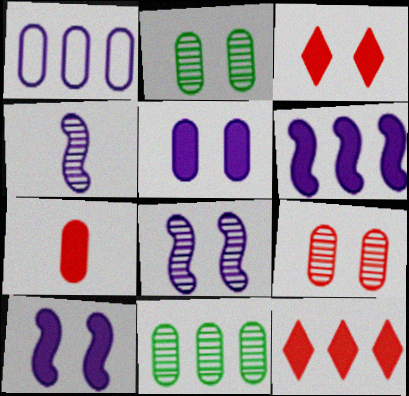[[1, 2, 7]]